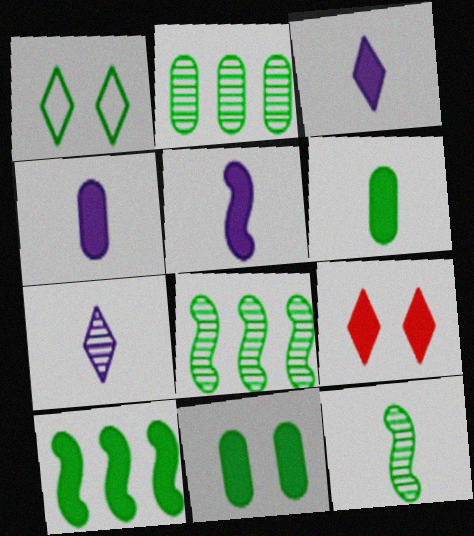[[1, 6, 8], 
[3, 4, 5], 
[4, 9, 10]]